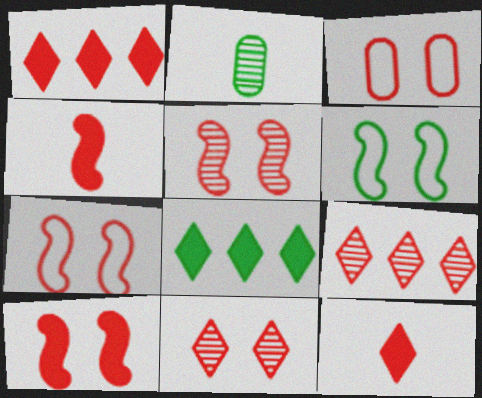[[2, 6, 8], 
[3, 4, 9], 
[3, 10, 11], 
[5, 7, 10]]